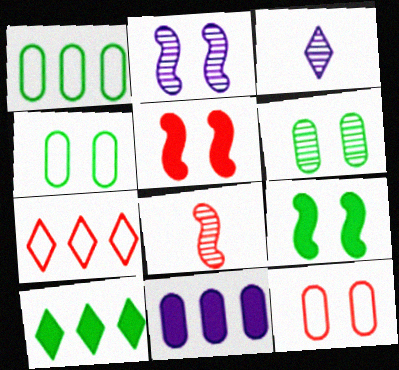[[1, 3, 5]]